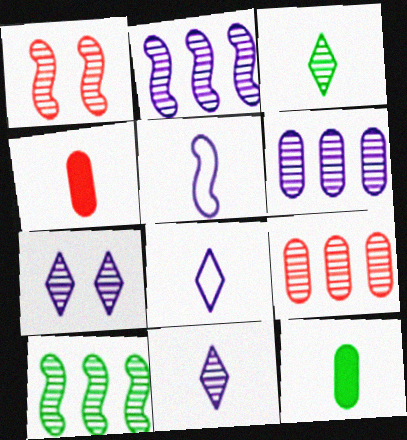[[1, 3, 6], 
[3, 4, 5]]